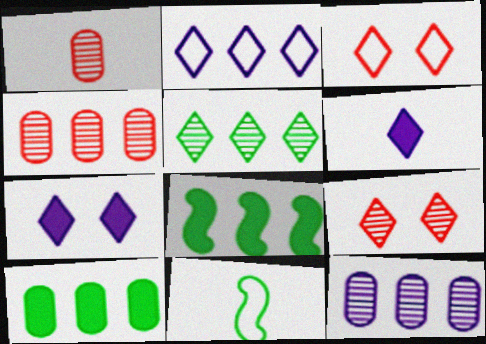[[1, 6, 11], 
[2, 4, 8], 
[3, 5, 6], 
[4, 7, 11]]